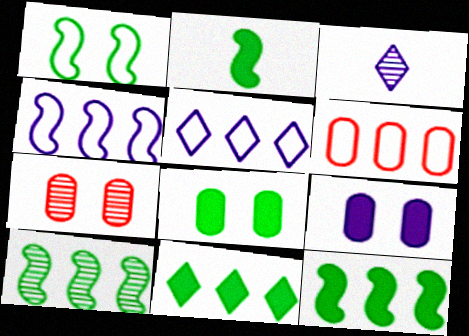[[1, 2, 10], 
[2, 5, 7], 
[2, 8, 11], 
[3, 4, 9], 
[3, 7, 10]]